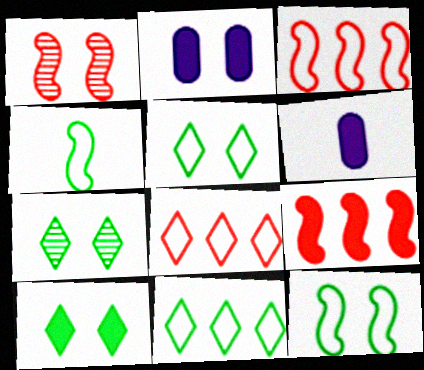[[1, 2, 5], 
[1, 6, 11], 
[3, 6, 7], 
[5, 7, 10], 
[6, 9, 10]]